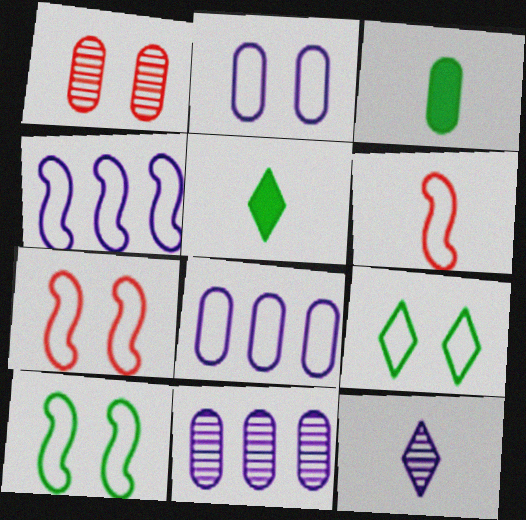[[1, 3, 8], 
[1, 4, 5], 
[2, 7, 9], 
[3, 6, 12], 
[4, 6, 10], 
[5, 7, 11], 
[6, 8, 9]]